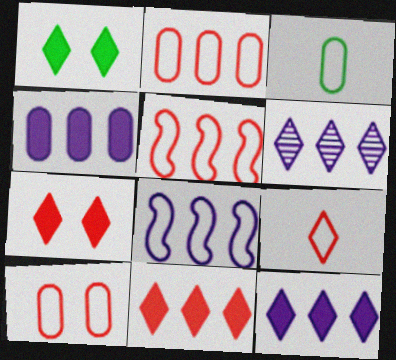[[1, 6, 9], 
[4, 6, 8], 
[5, 9, 10]]